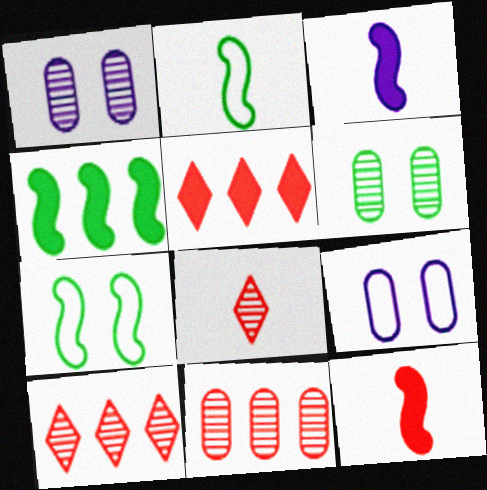[[1, 2, 5], 
[4, 8, 9]]